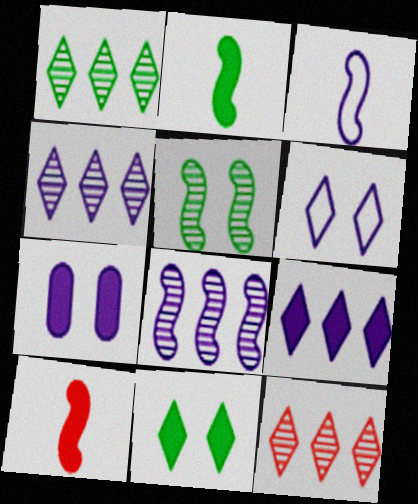[[1, 4, 12], 
[3, 4, 7]]